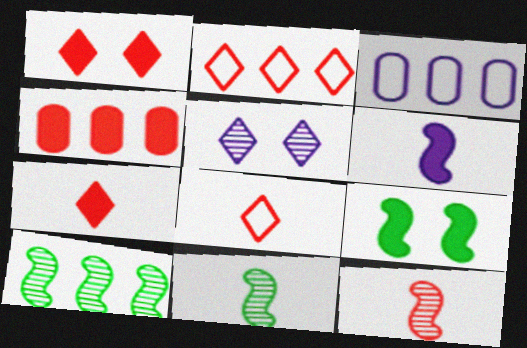[[1, 3, 11], 
[3, 5, 6]]